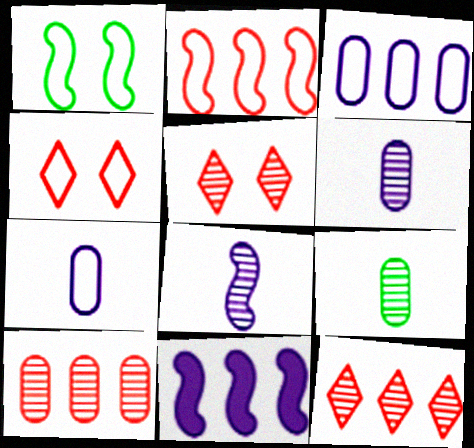[[4, 9, 11]]